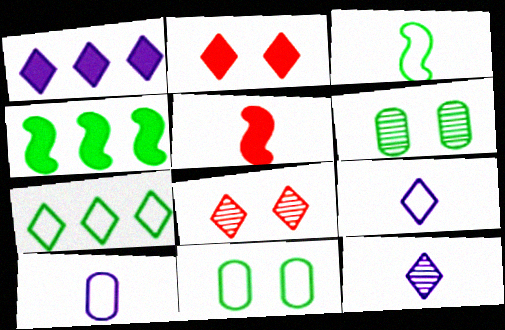[[2, 7, 12], 
[3, 7, 11], 
[4, 8, 10]]